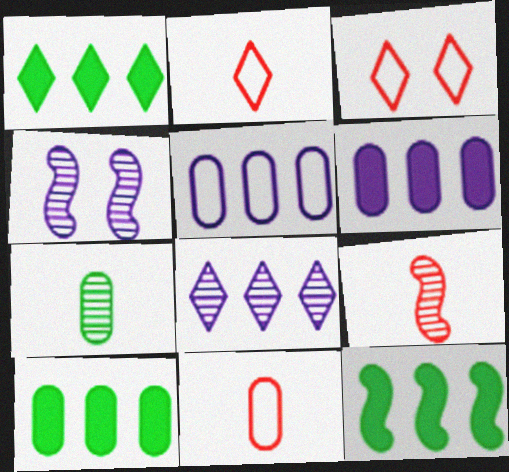[[1, 4, 11], 
[1, 10, 12], 
[2, 4, 10]]